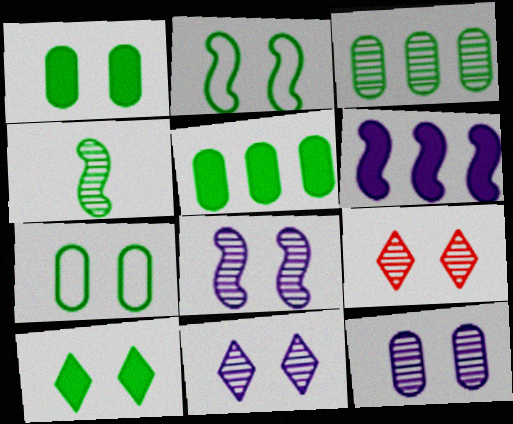[[8, 11, 12]]